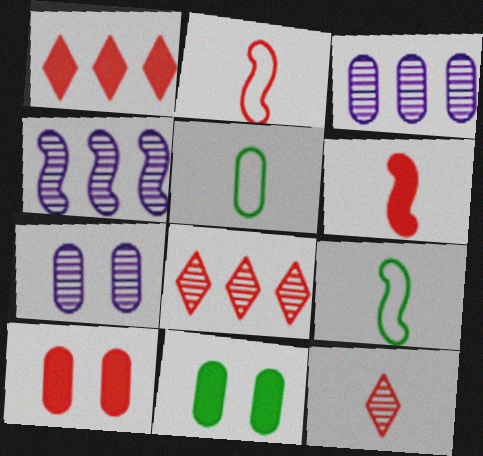[[1, 6, 10], 
[1, 7, 9], 
[2, 8, 10], 
[3, 5, 10]]